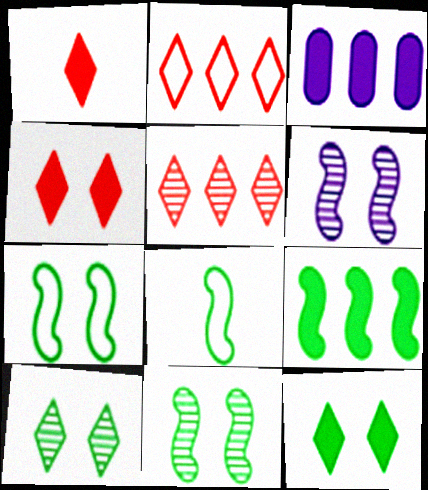[[8, 9, 11]]